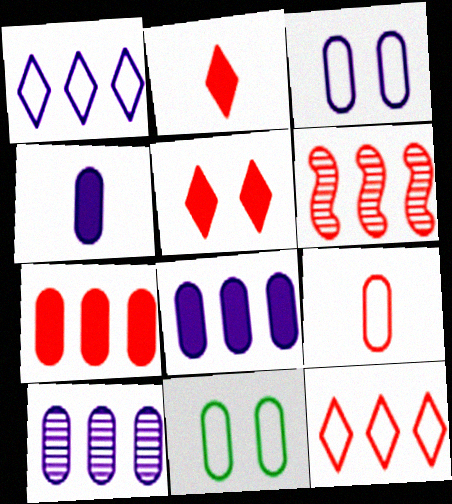[[3, 4, 10], 
[5, 6, 9], 
[6, 7, 12]]